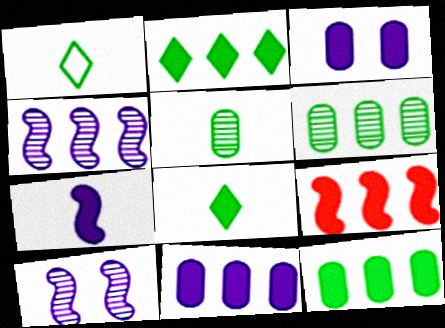[[2, 9, 11], 
[3, 8, 9]]